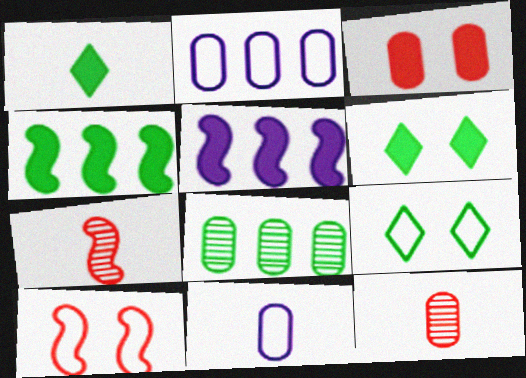[[1, 3, 5], 
[1, 7, 11], 
[2, 6, 7], 
[3, 8, 11], 
[5, 9, 12]]